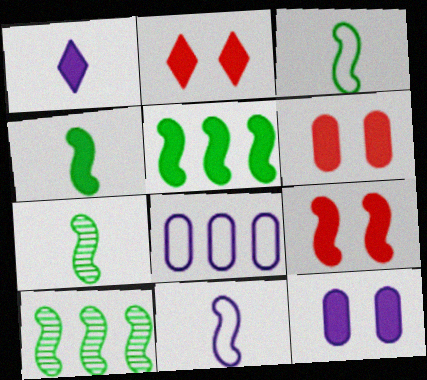[[1, 5, 6], 
[2, 6, 9], 
[2, 7, 8], 
[3, 4, 7], 
[9, 10, 11]]